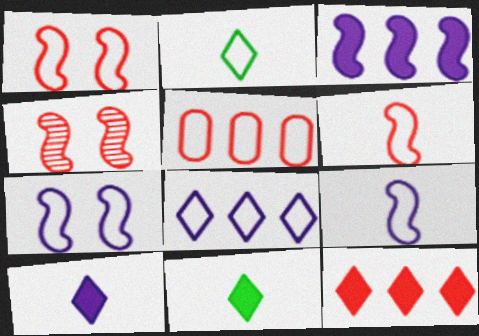[[2, 5, 7]]